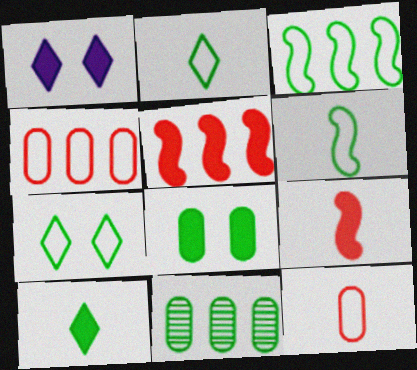[]